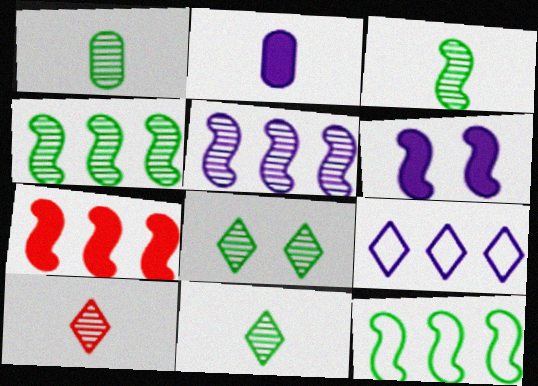[[1, 3, 11], 
[1, 4, 8], 
[5, 7, 12]]